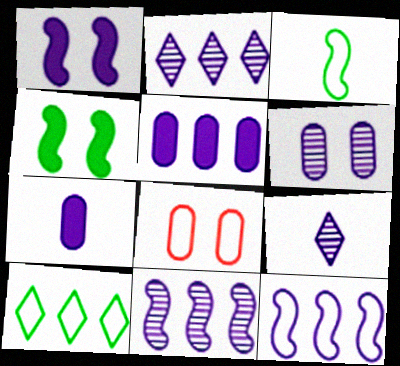[[2, 5, 12], 
[6, 9, 11]]